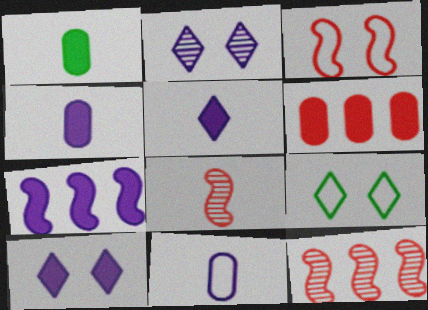[[2, 7, 11], 
[4, 7, 10], 
[4, 9, 12]]